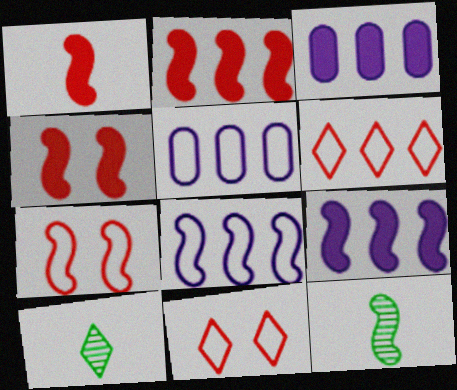[[1, 2, 4], 
[3, 7, 10], 
[3, 11, 12], 
[4, 5, 10], 
[4, 8, 12], 
[7, 9, 12]]